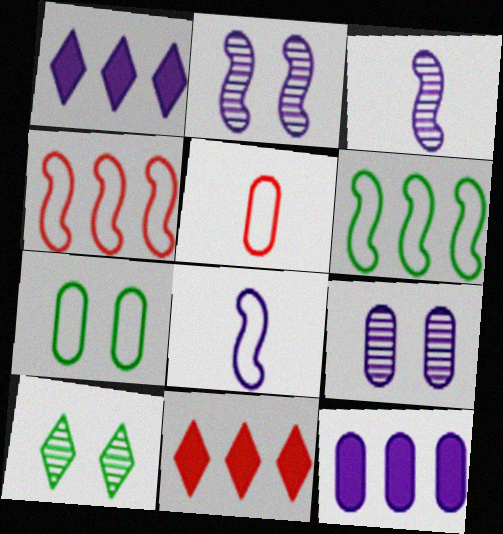[[1, 8, 9], 
[3, 7, 11]]